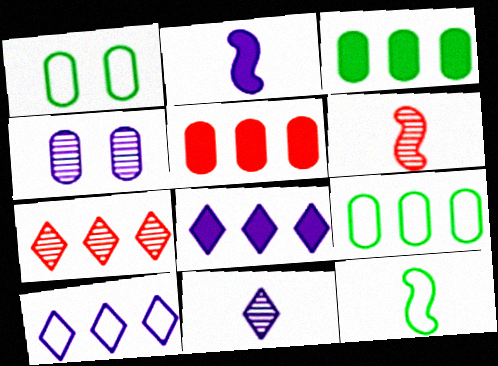[[1, 2, 7], 
[1, 6, 8], 
[2, 4, 10], 
[2, 6, 12]]